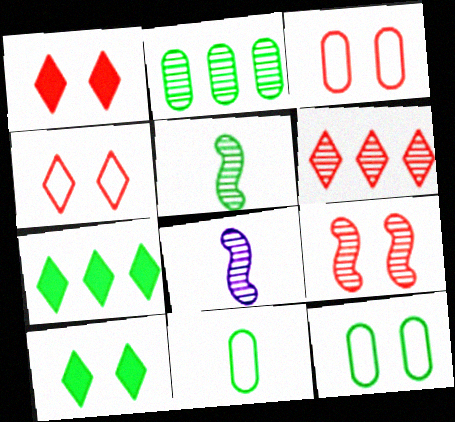[[1, 3, 9], 
[3, 7, 8], 
[5, 7, 12]]